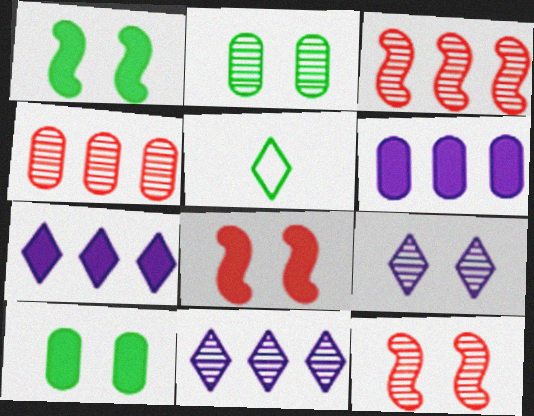[[2, 9, 12], 
[5, 6, 12]]